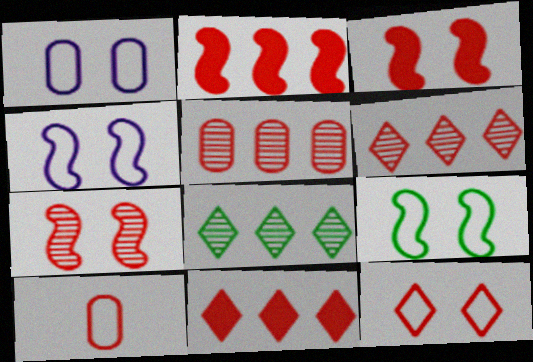[[1, 9, 12], 
[3, 6, 10], 
[7, 10, 11]]